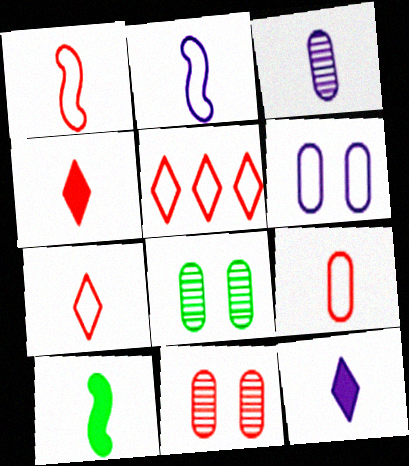[[1, 7, 9], 
[2, 3, 12], 
[3, 7, 10]]